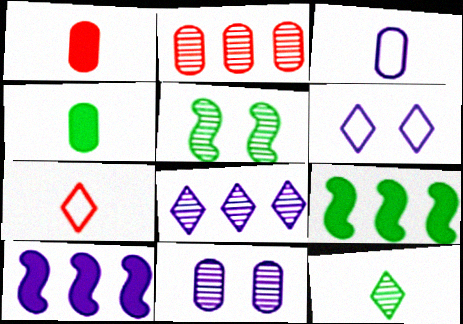[[7, 9, 11]]